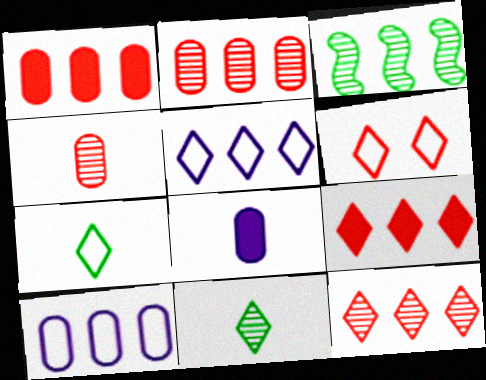[[1, 3, 5], 
[3, 6, 8], 
[3, 9, 10], 
[5, 6, 7]]